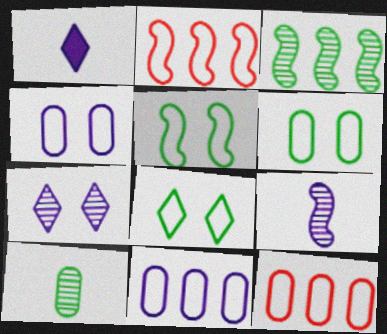[[5, 6, 8]]